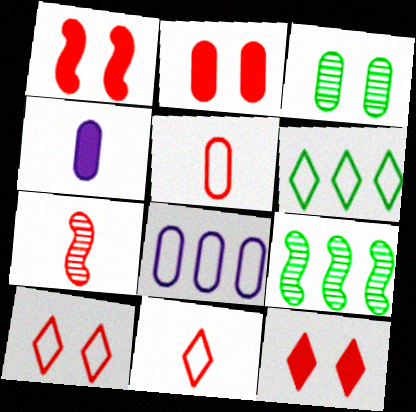[[1, 2, 12], 
[4, 9, 10]]